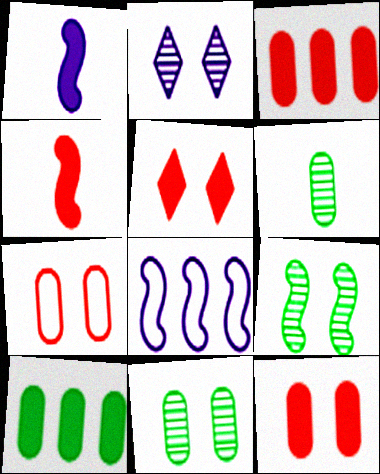[[1, 5, 10], 
[3, 4, 5], 
[4, 8, 9], 
[5, 6, 8]]